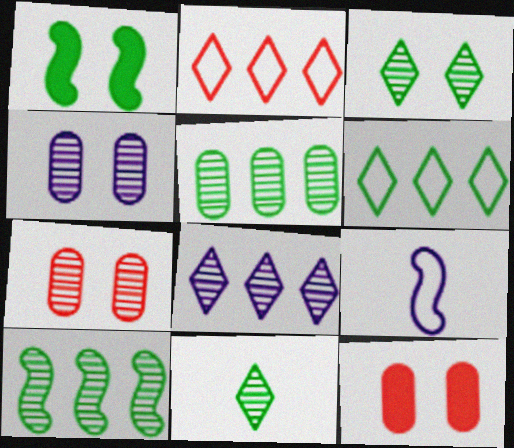[]